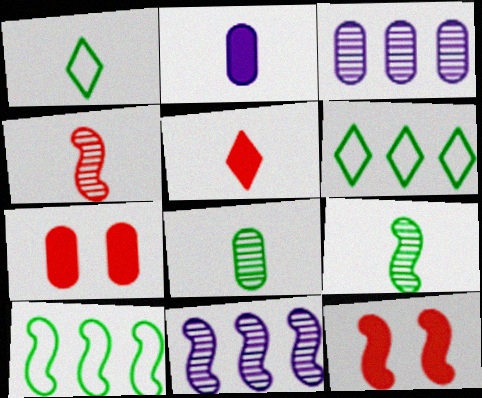[[1, 2, 4], 
[1, 3, 12], 
[1, 7, 11]]